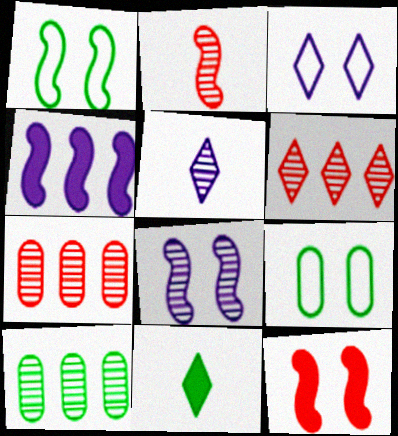[[1, 2, 4], 
[1, 8, 12], 
[1, 10, 11], 
[3, 6, 11]]